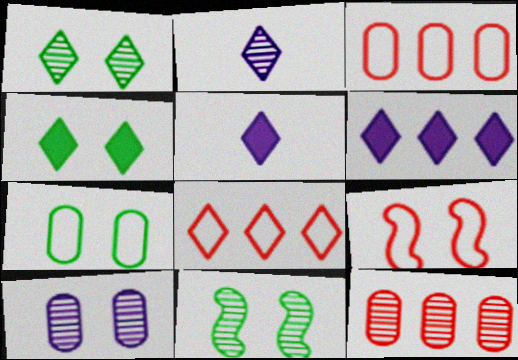[[1, 5, 8], 
[2, 4, 8], 
[2, 11, 12], 
[3, 5, 11], 
[4, 7, 11], 
[4, 9, 10]]